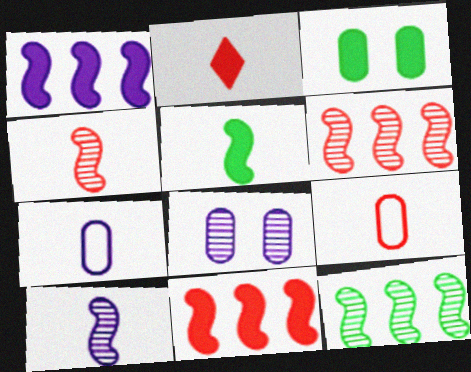[[1, 2, 3], 
[2, 4, 9]]